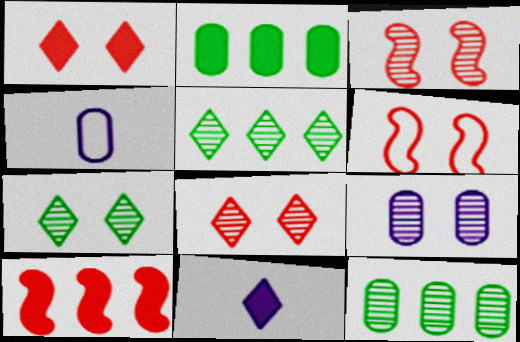[[3, 7, 9], 
[4, 7, 10], 
[6, 11, 12]]